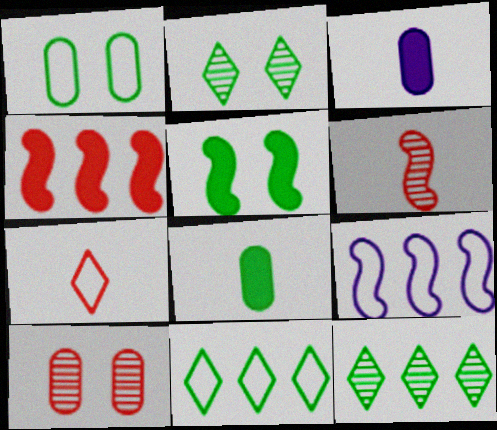[[1, 2, 5], 
[1, 7, 9], 
[4, 7, 10], 
[5, 6, 9]]